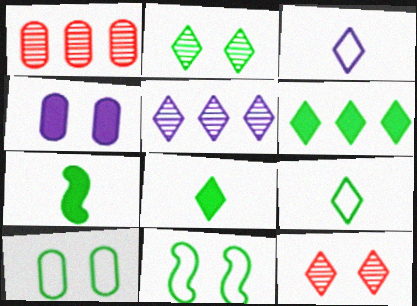[[2, 6, 9], 
[3, 6, 12], 
[4, 11, 12]]